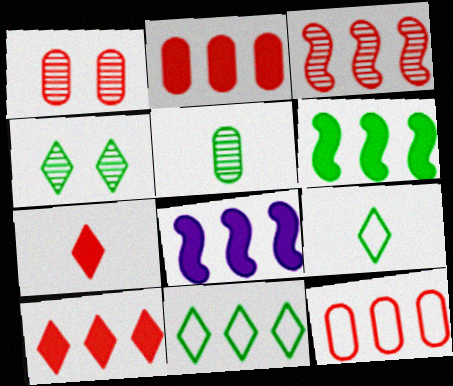[[1, 8, 9], 
[3, 10, 12]]